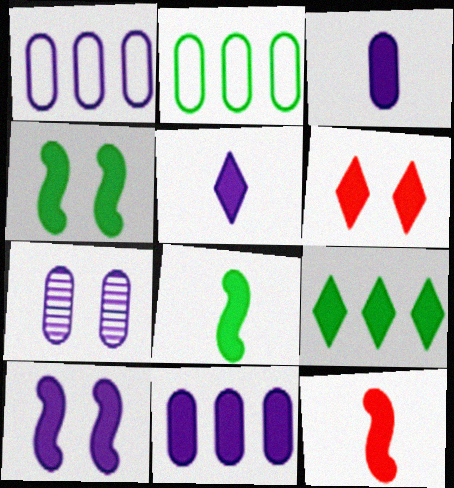[[1, 3, 7], 
[5, 6, 9], 
[5, 10, 11], 
[6, 8, 11]]